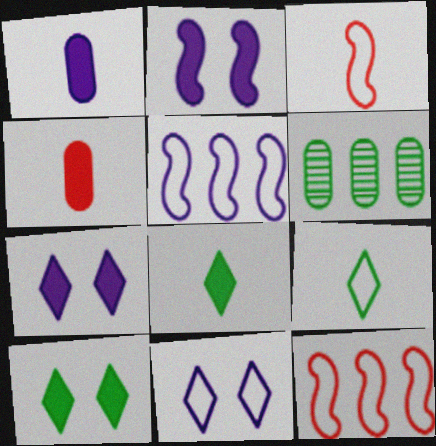[[3, 6, 7]]